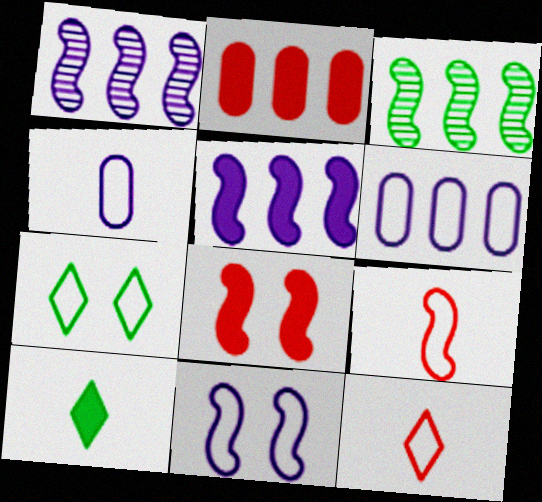[[6, 7, 9]]